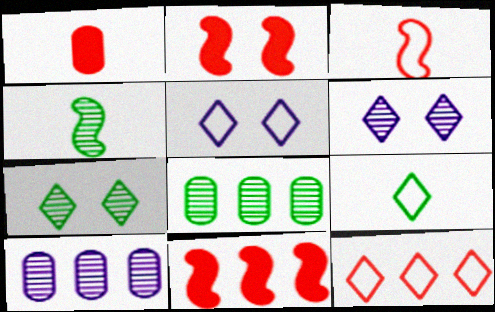[[2, 9, 10], 
[4, 7, 8], 
[5, 9, 12]]